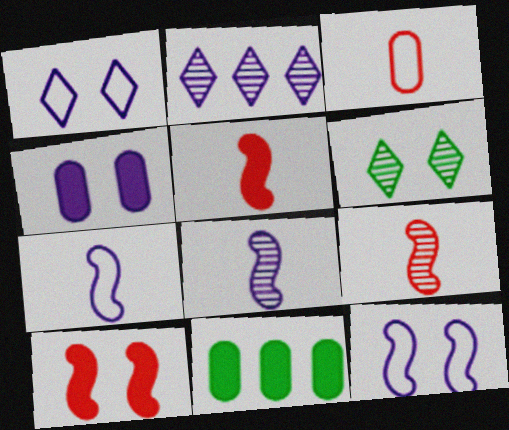[[1, 9, 11], 
[2, 4, 7]]